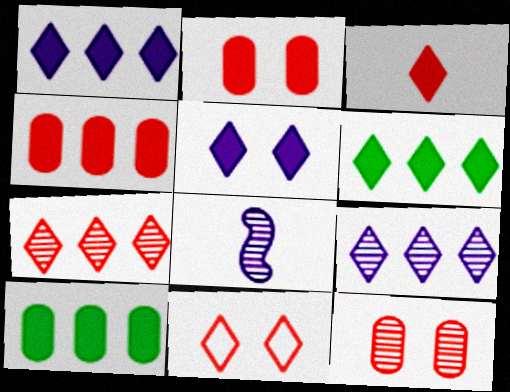[[3, 5, 6], 
[3, 7, 11], 
[8, 10, 11]]